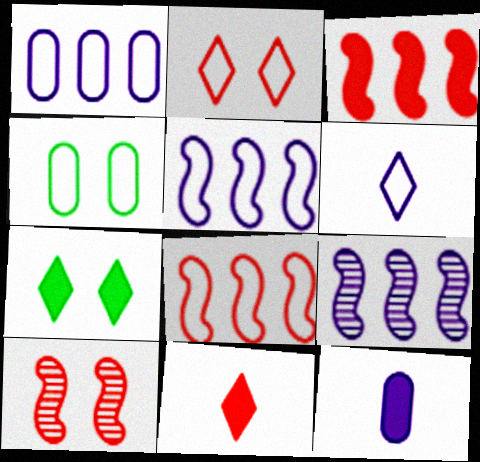[[3, 7, 12], 
[4, 6, 8], 
[4, 9, 11]]